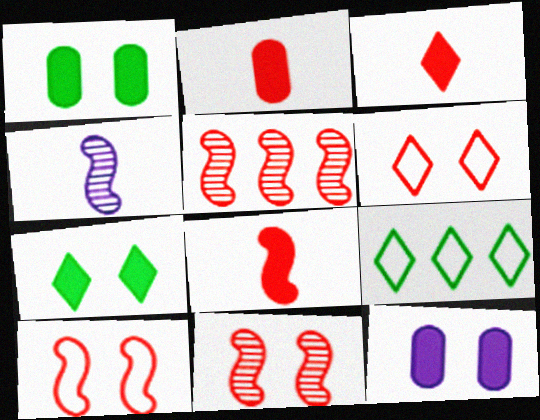[[2, 3, 8], 
[2, 5, 6], 
[5, 8, 10]]